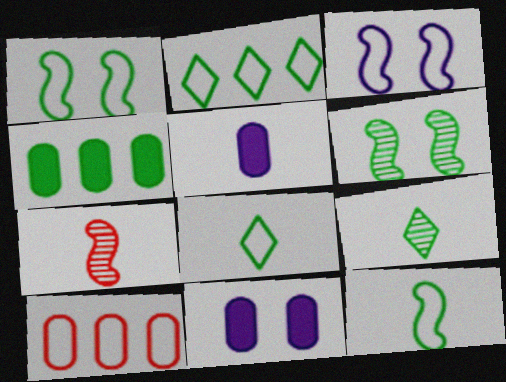[[1, 4, 9], 
[2, 7, 11], 
[3, 8, 10], 
[4, 6, 8], 
[5, 7, 8]]